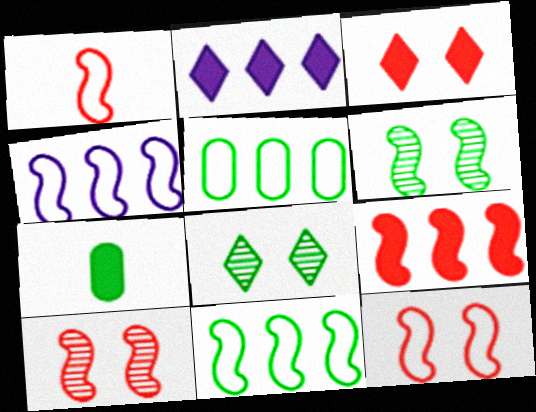[[1, 9, 10], 
[7, 8, 11]]